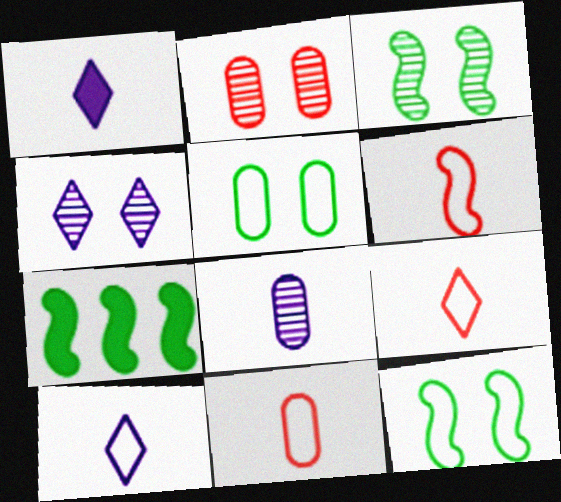[[2, 3, 4], 
[2, 7, 10], 
[4, 7, 11], 
[6, 9, 11]]